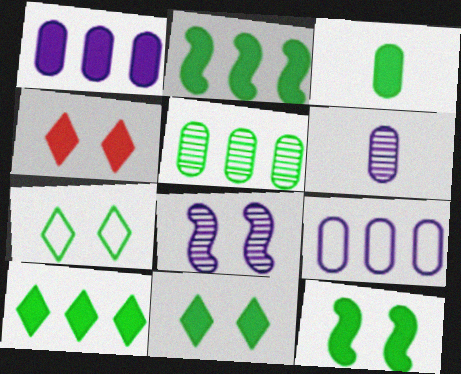[[2, 3, 11], 
[3, 10, 12]]